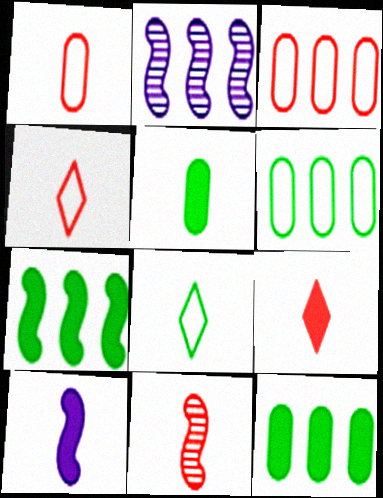[[1, 9, 11], 
[5, 9, 10]]